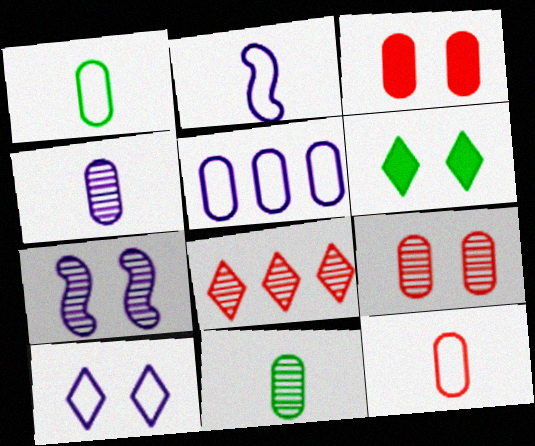[[2, 5, 10], 
[3, 5, 11], 
[7, 8, 11]]